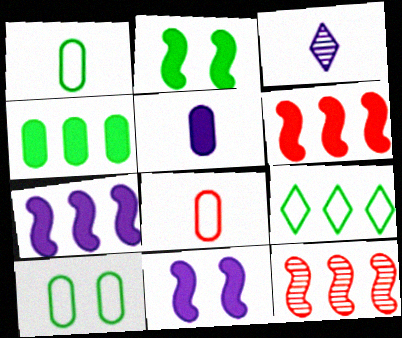[[3, 6, 10]]